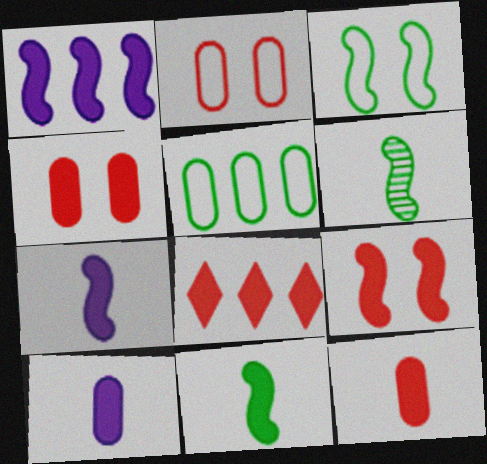[[1, 9, 11], 
[8, 9, 12]]